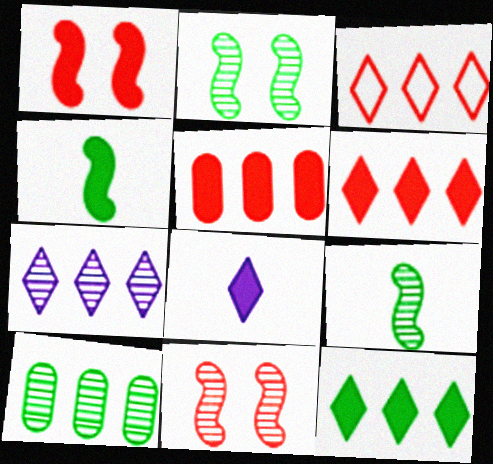[[3, 7, 12]]